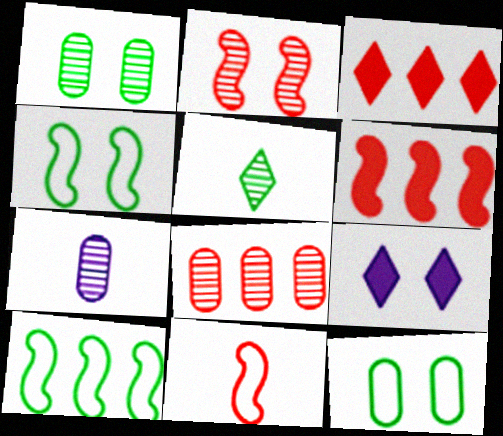[[1, 7, 8], 
[2, 6, 11], 
[2, 9, 12], 
[3, 4, 7]]